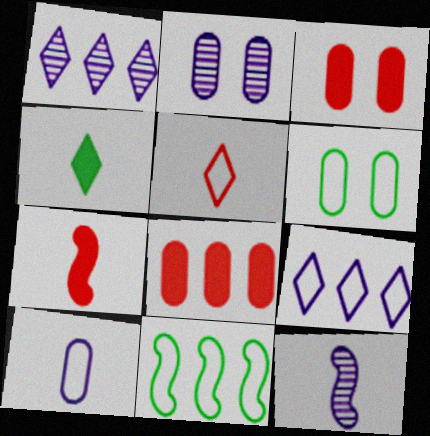[[1, 2, 12], 
[1, 6, 7], 
[1, 8, 11], 
[2, 3, 6]]